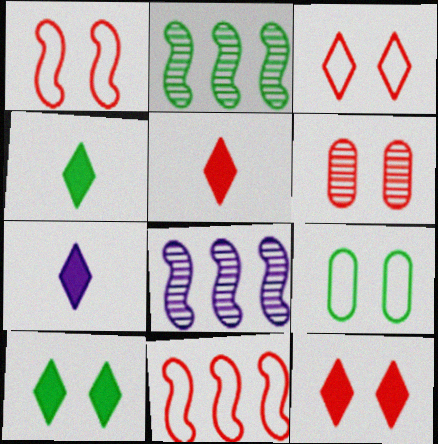[[1, 6, 12], 
[2, 4, 9], 
[4, 5, 7], 
[5, 6, 11], 
[5, 8, 9]]